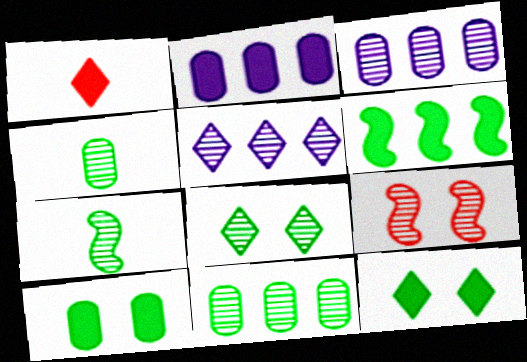[[4, 5, 9], 
[7, 8, 11]]